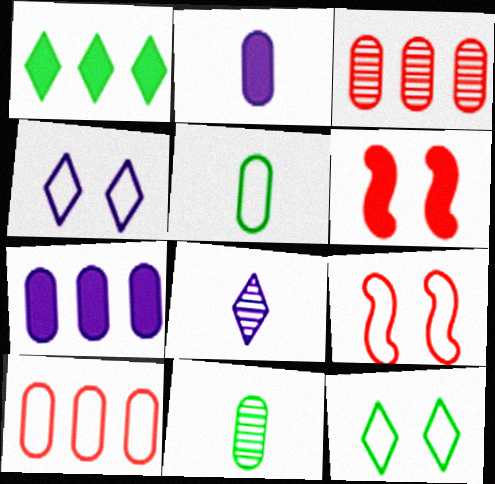[[1, 2, 6]]